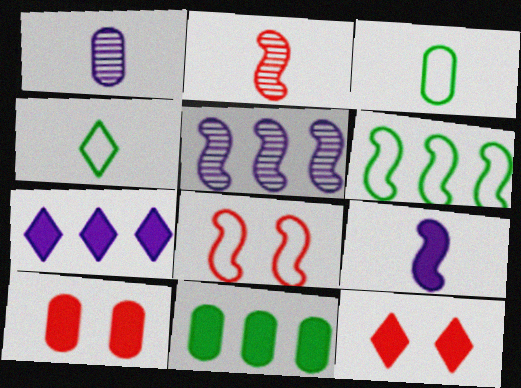[[1, 6, 12], 
[3, 5, 12], 
[4, 5, 10], 
[9, 11, 12]]